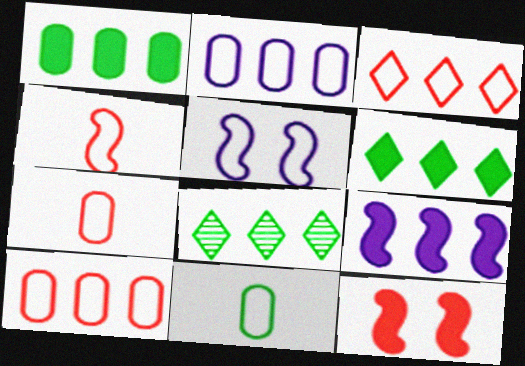[[3, 5, 11], 
[8, 9, 10]]